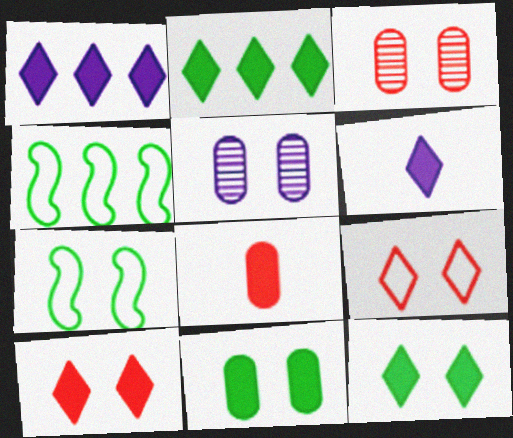[[2, 6, 10], 
[3, 4, 6], 
[5, 7, 10]]